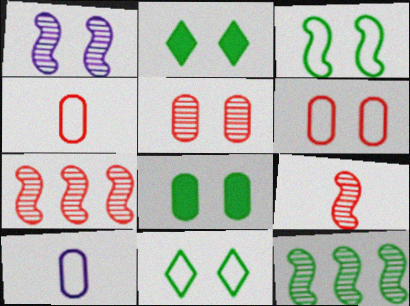[[1, 2, 6], 
[1, 9, 12], 
[2, 7, 10]]